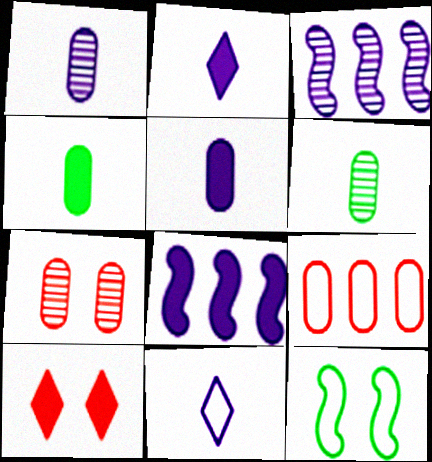[[4, 8, 10], 
[9, 11, 12]]